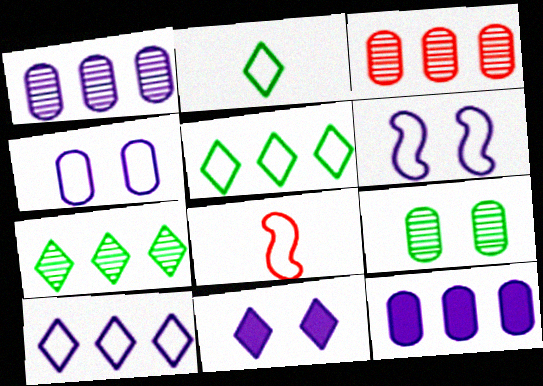[[4, 5, 8]]